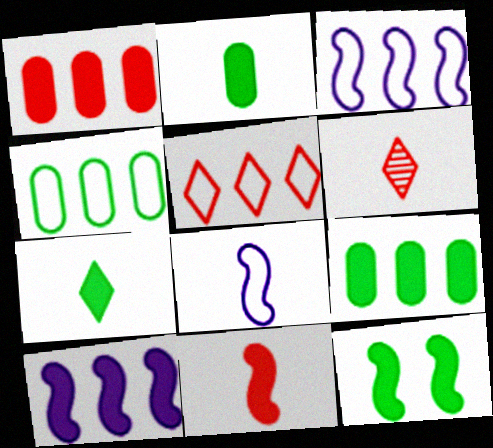[[2, 6, 8], 
[3, 4, 5], 
[7, 9, 12], 
[10, 11, 12]]